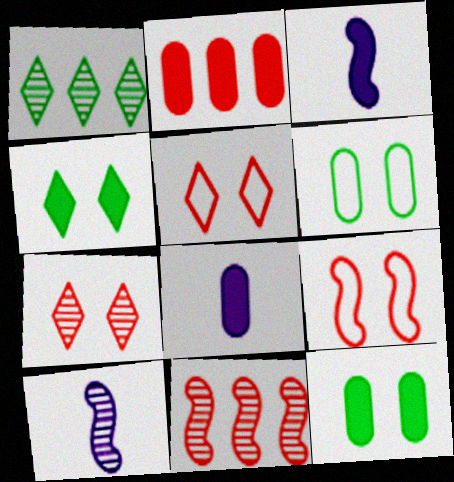[[1, 8, 9], 
[2, 3, 4], 
[2, 8, 12]]